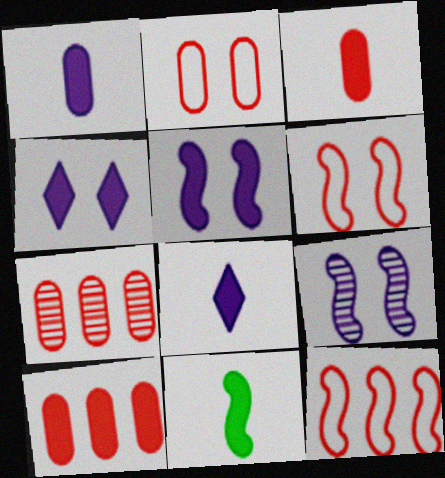[[2, 3, 7], 
[3, 8, 11], 
[4, 10, 11], 
[9, 11, 12]]